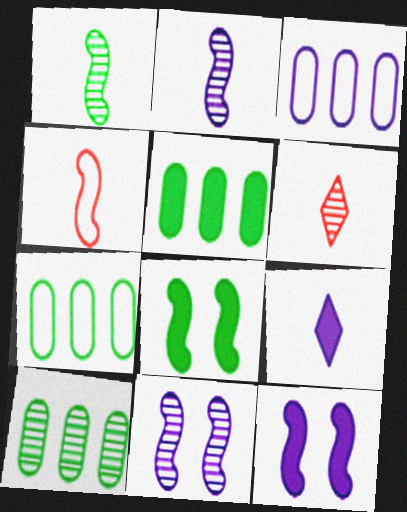[[3, 6, 8], 
[3, 9, 11], 
[5, 7, 10], 
[6, 7, 12], 
[6, 10, 11]]